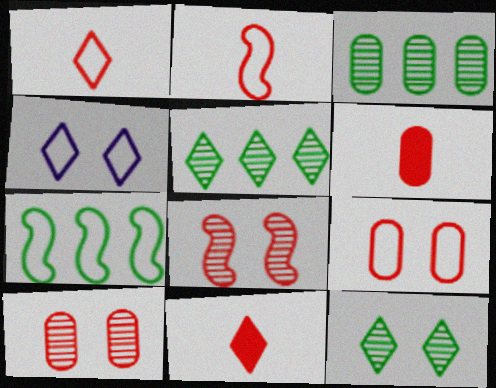[[4, 5, 11]]